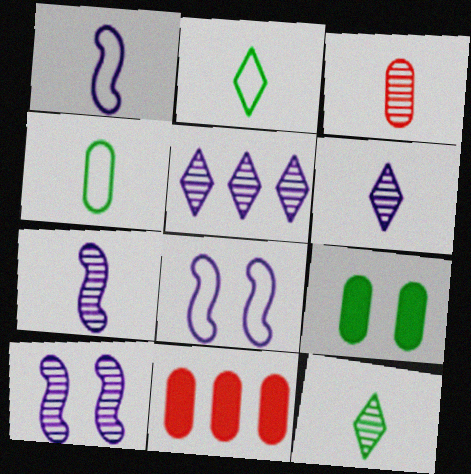[[2, 10, 11], 
[3, 7, 12], 
[8, 11, 12]]